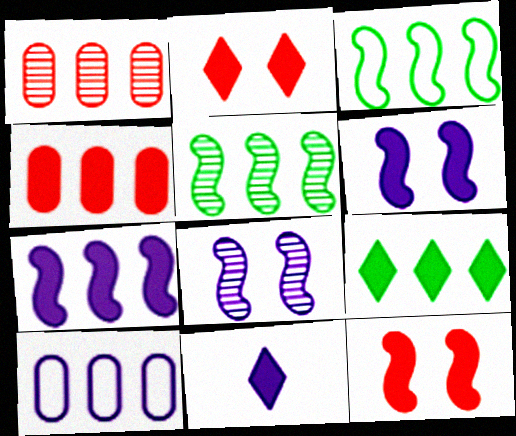[[2, 9, 11], 
[4, 7, 9], 
[8, 10, 11]]